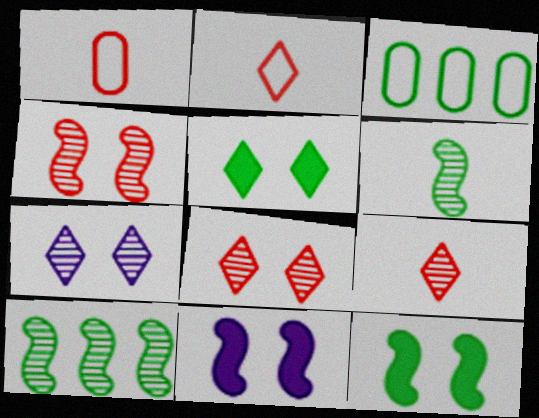[[3, 5, 6], 
[3, 9, 11]]